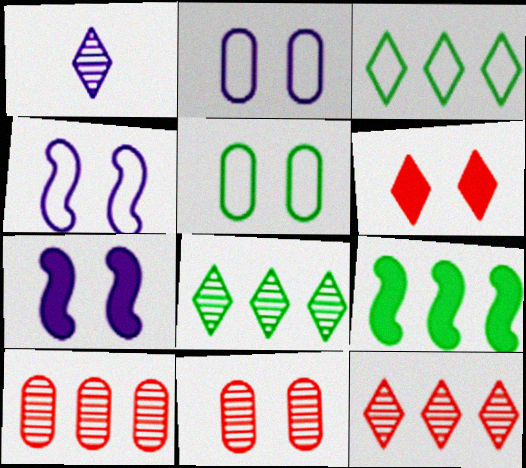[[1, 3, 6]]